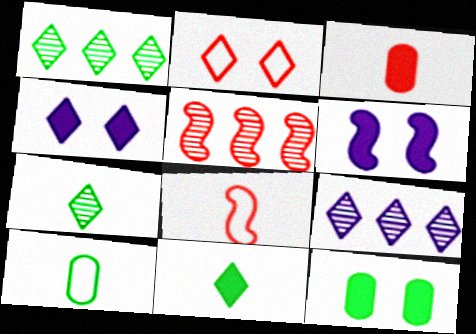[[2, 3, 5], 
[2, 9, 11], 
[4, 5, 10], 
[8, 9, 12]]